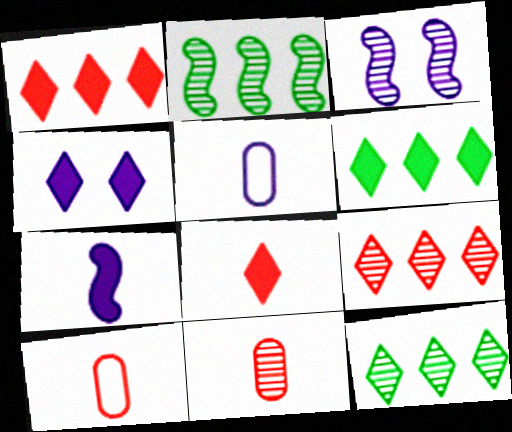[[2, 4, 10], 
[3, 6, 10], 
[3, 11, 12], 
[4, 6, 8]]